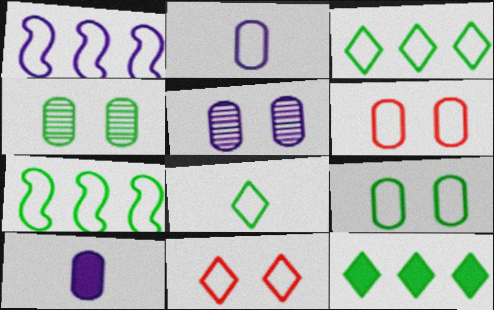[[1, 6, 8], 
[2, 7, 11], 
[7, 8, 9]]